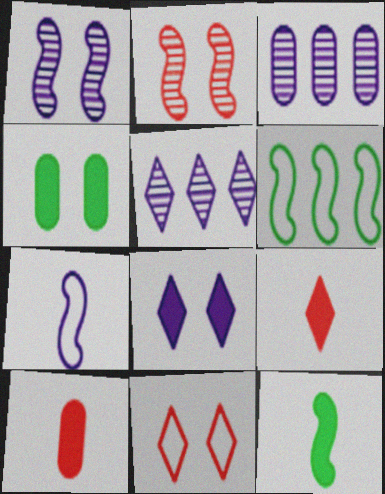[[1, 4, 11], 
[3, 7, 8], 
[3, 11, 12]]